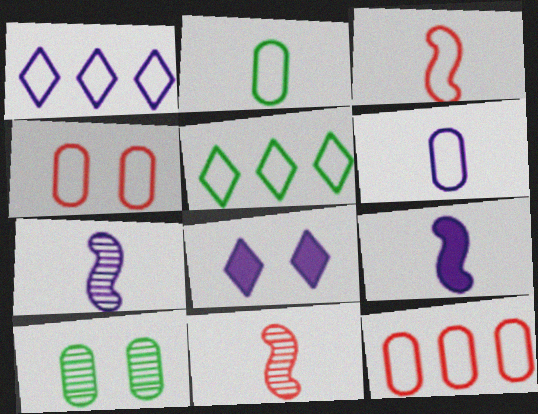[]